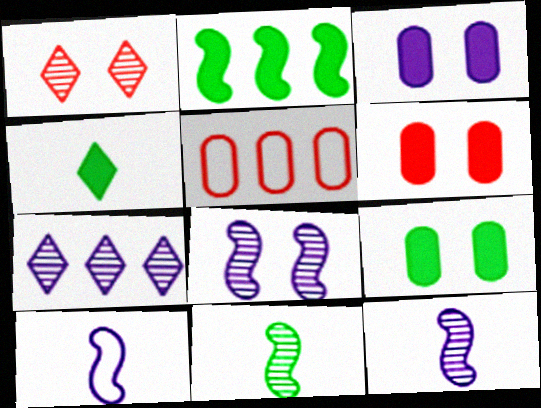[[2, 4, 9], 
[2, 5, 7], 
[3, 6, 9], 
[3, 7, 10], 
[4, 5, 8]]